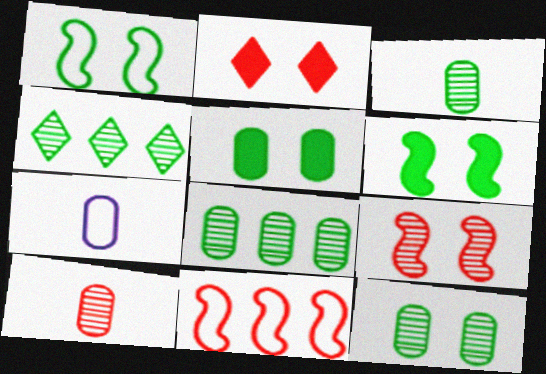[[2, 10, 11], 
[3, 8, 12]]